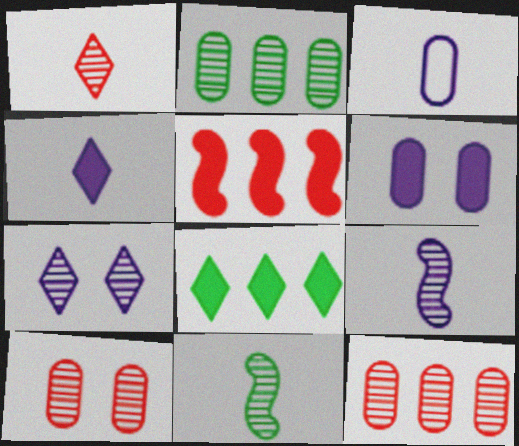[[3, 4, 9], 
[7, 11, 12]]